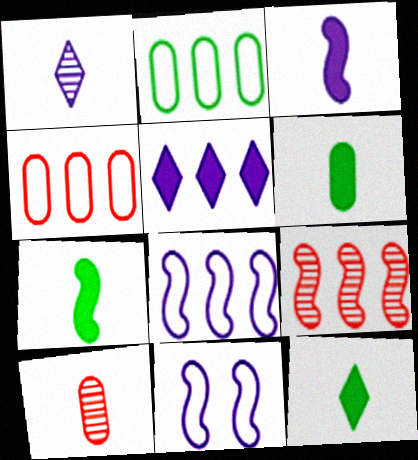[[2, 5, 9], 
[6, 7, 12], 
[7, 9, 11]]